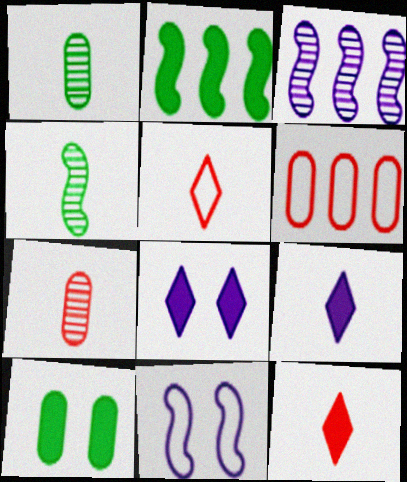[[3, 5, 10], 
[4, 6, 8]]